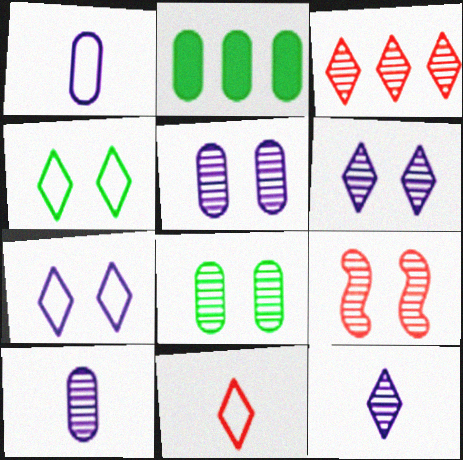[[6, 8, 9]]